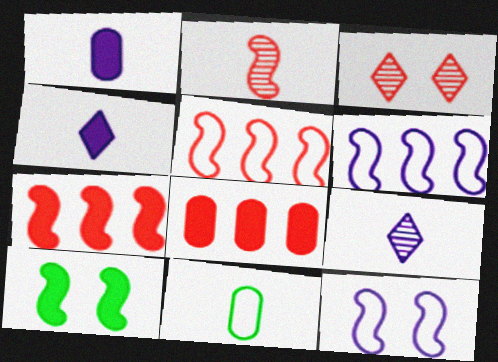[[2, 4, 11], 
[2, 6, 10], 
[4, 8, 10]]